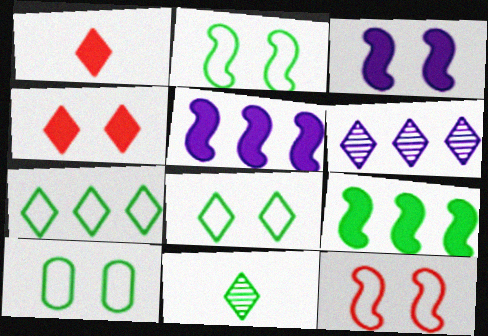[[1, 6, 8], 
[2, 8, 10], 
[9, 10, 11]]